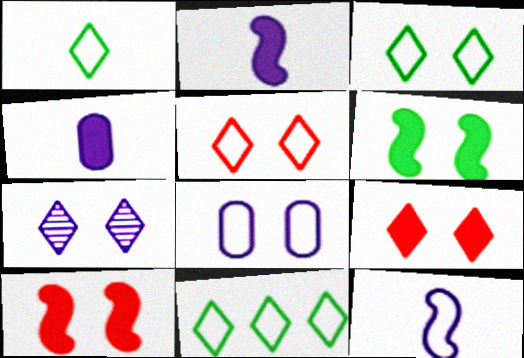[[1, 3, 11], 
[3, 7, 9]]